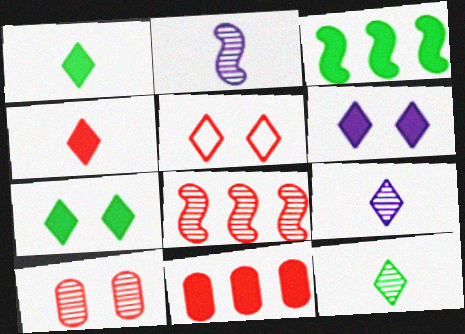[]